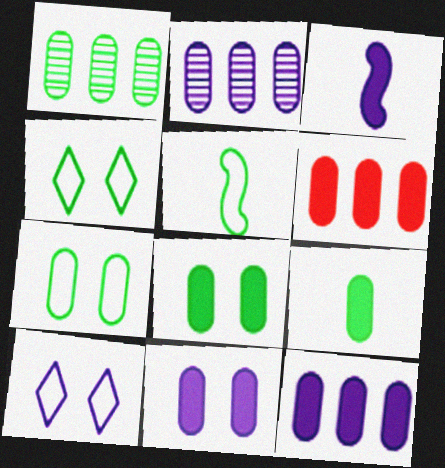[[1, 7, 9], 
[2, 3, 10], 
[6, 9, 11]]